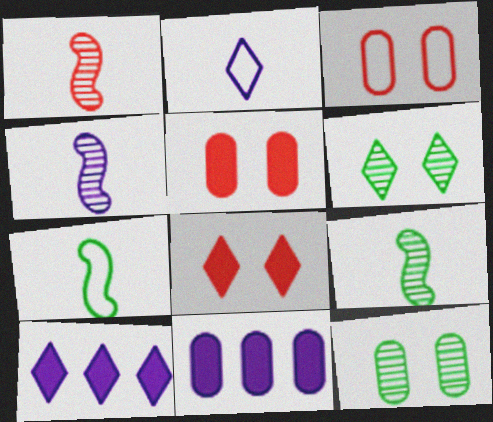[[1, 4, 9], 
[3, 9, 10]]